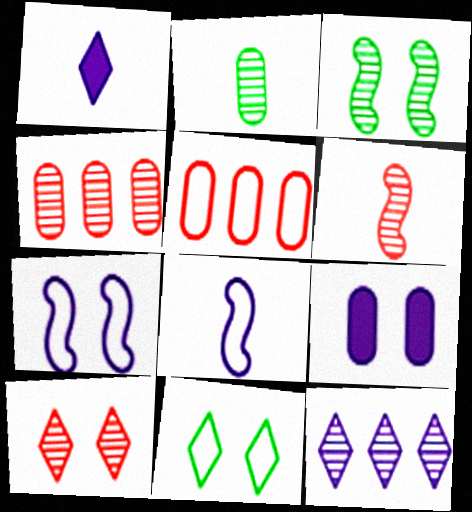[[1, 3, 5], 
[2, 5, 9], 
[4, 6, 10], 
[5, 8, 11], 
[8, 9, 12]]